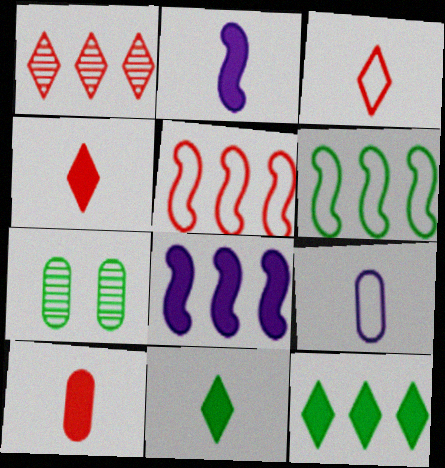[[2, 10, 11], 
[3, 7, 8], 
[6, 7, 11]]